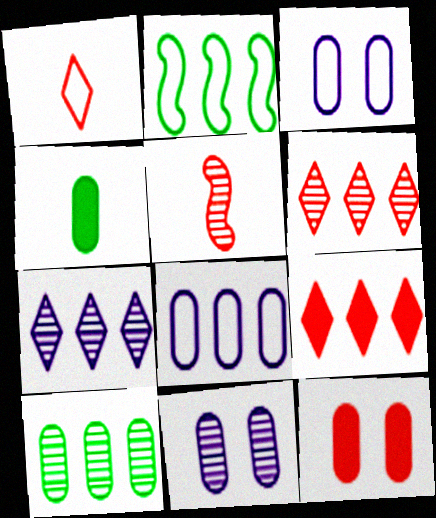[[1, 2, 3]]